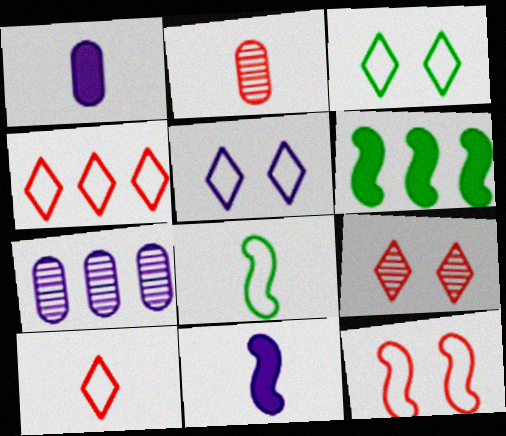[[2, 5, 6], 
[4, 6, 7], 
[5, 7, 11]]